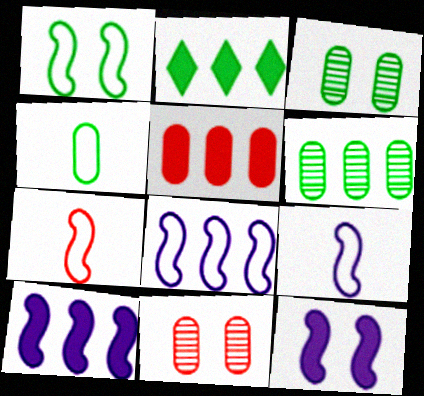[[1, 7, 8], 
[2, 5, 10], 
[2, 9, 11]]